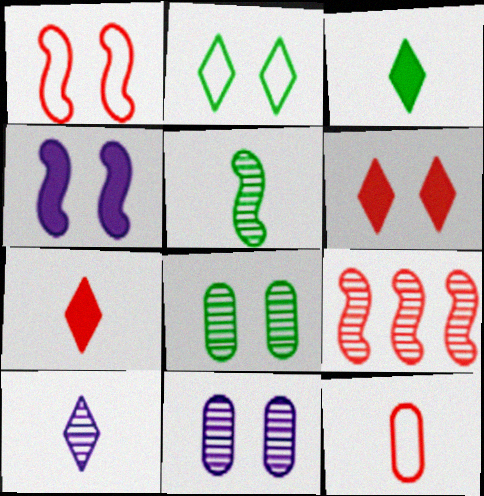[[6, 9, 12], 
[8, 9, 10]]